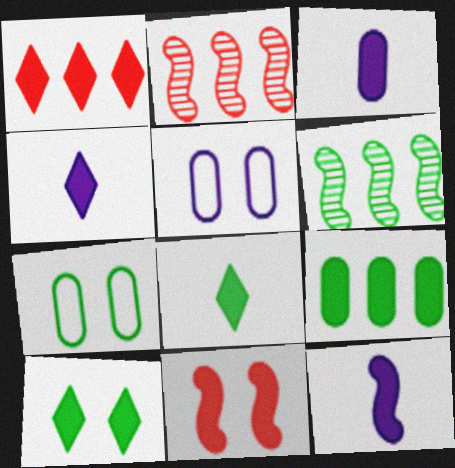[[1, 4, 10], 
[2, 4, 7], 
[2, 5, 8], 
[3, 4, 12], 
[4, 9, 11], 
[6, 7, 8]]